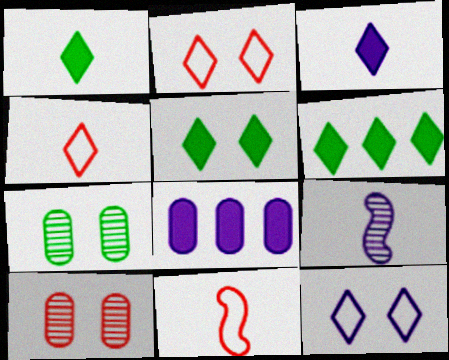[[1, 5, 6], 
[8, 9, 12]]